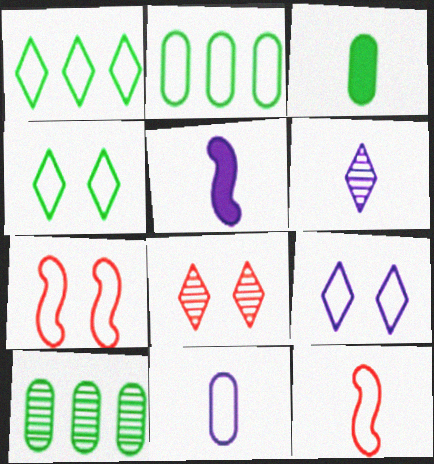[[1, 7, 11], 
[2, 5, 8], 
[2, 9, 12], 
[3, 6, 12], 
[5, 6, 11]]